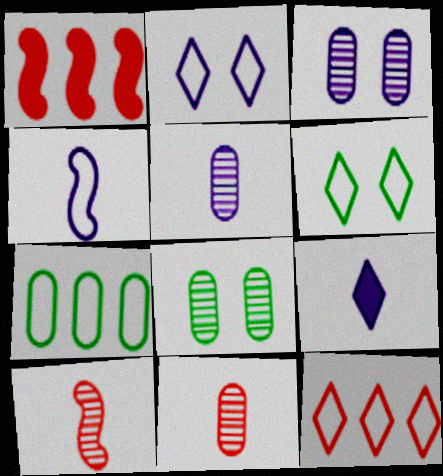[[1, 5, 6], 
[4, 5, 9]]